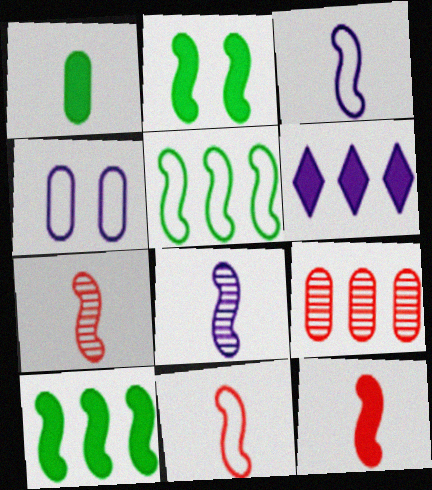[[1, 4, 9], 
[4, 6, 8], 
[5, 6, 9], 
[7, 11, 12]]